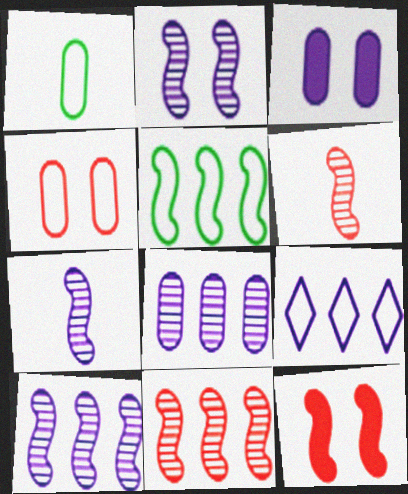[[2, 7, 10], 
[3, 7, 9], 
[5, 7, 12]]